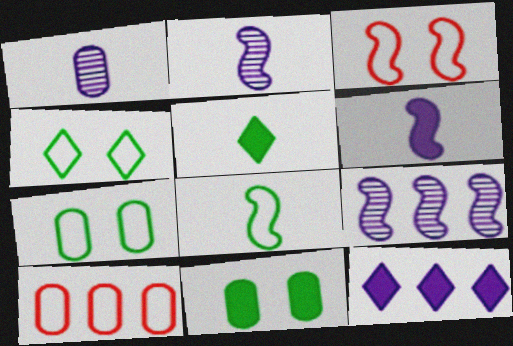[[1, 10, 11]]